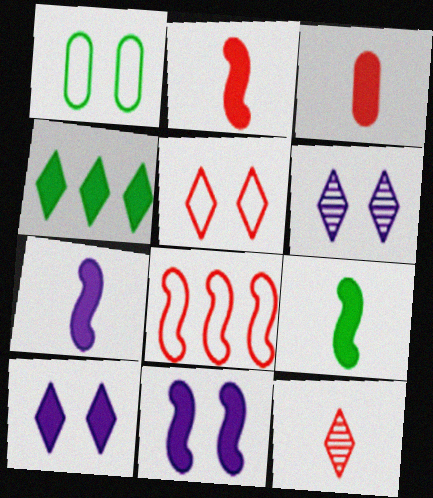[[2, 7, 9], 
[3, 4, 11]]